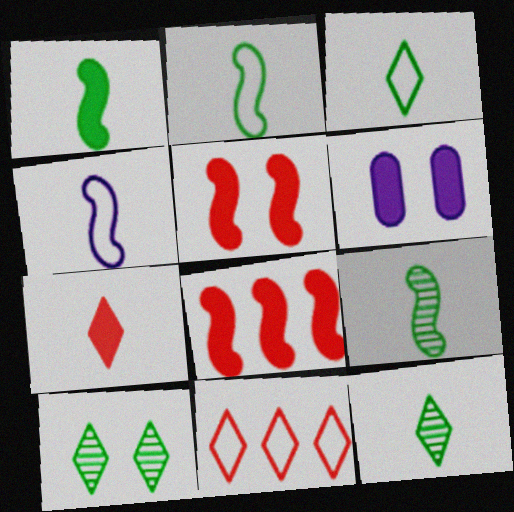[[1, 2, 9], 
[6, 9, 11]]